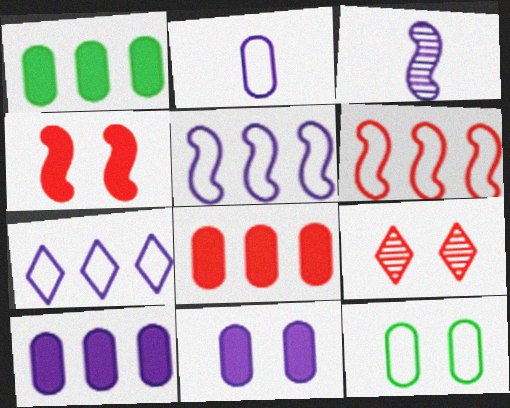[[1, 8, 10], 
[3, 7, 11]]